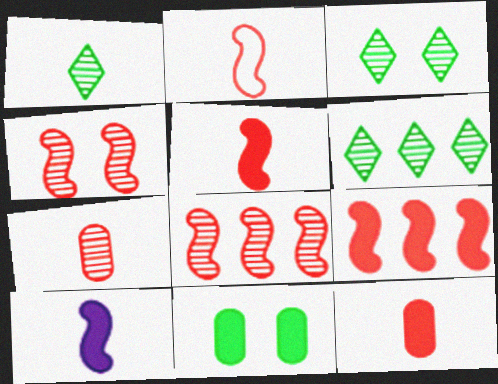[[1, 3, 6], 
[2, 4, 9]]